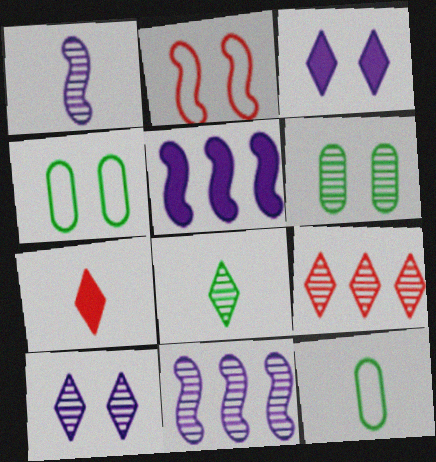[[1, 6, 9], 
[1, 7, 12], 
[2, 3, 6], 
[4, 7, 11], 
[8, 9, 10]]